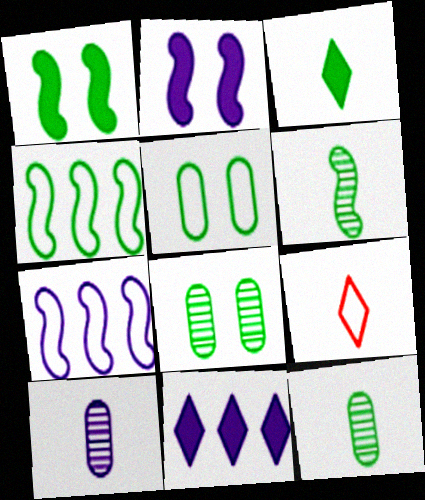[[1, 4, 6], 
[3, 4, 8], 
[5, 7, 9]]